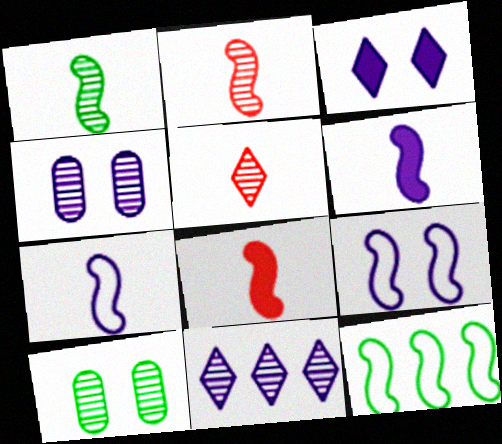[[1, 7, 8], 
[2, 10, 11], 
[3, 4, 9]]